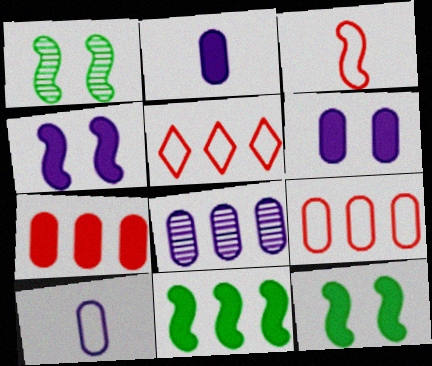[[1, 2, 5], 
[5, 8, 11], 
[6, 8, 10]]